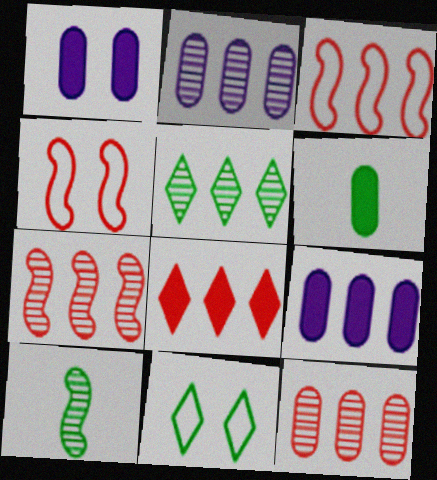[[2, 5, 7], 
[3, 5, 9], 
[3, 8, 12]]